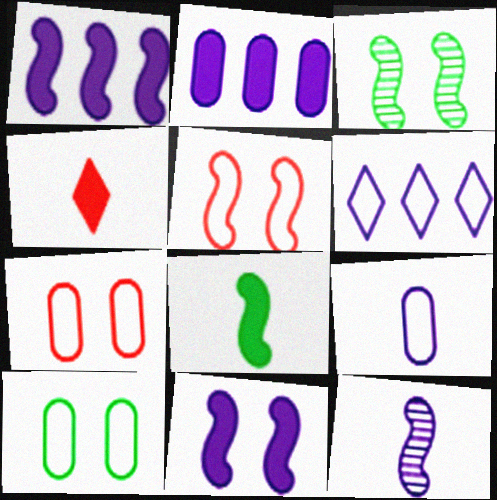[[3, 5, 11]]